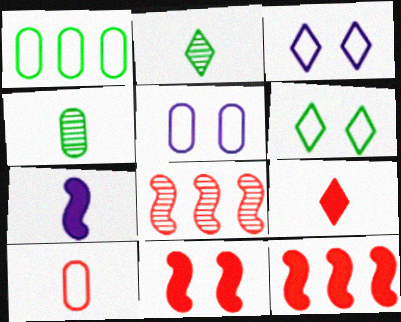[[1, 5, 10], 
[2, 5, 12], 
[2, 7, 10], 
[3, 4, 12]]